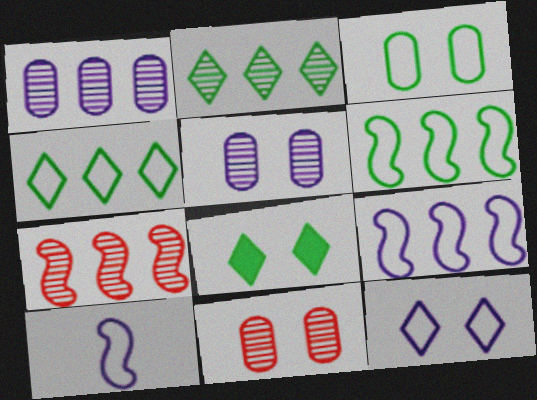[[1, 2, 7]]